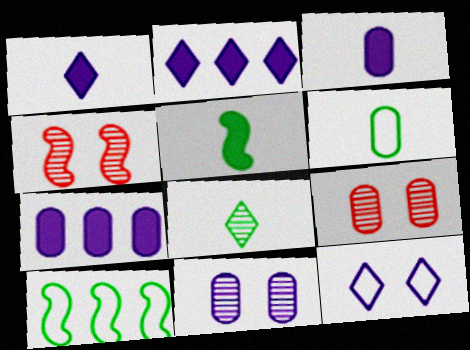[[1, 9, 10], 
[2, 4, 6], 
[5, 6, 8], 
[6, 7, 9]]